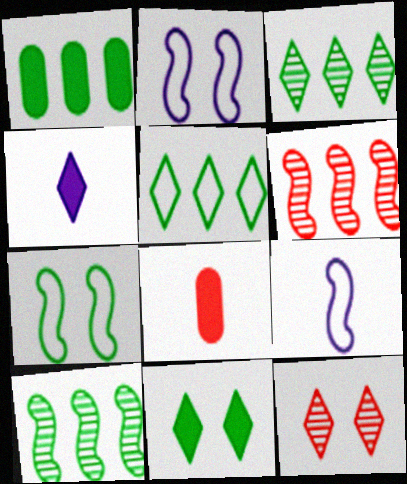[[1, 5, 10], 
[1, 9, 12], 
[2, 3, 8], 
[4, 5, 12]]